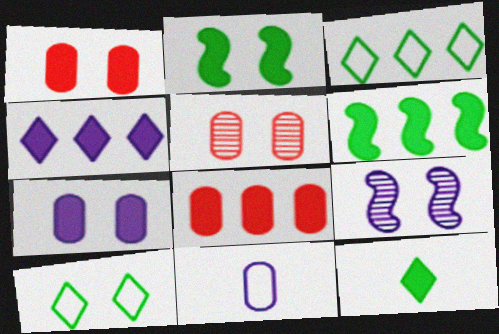[[1, 9, 10], 
[4, 6, 8], 
[4, 9, 11]]